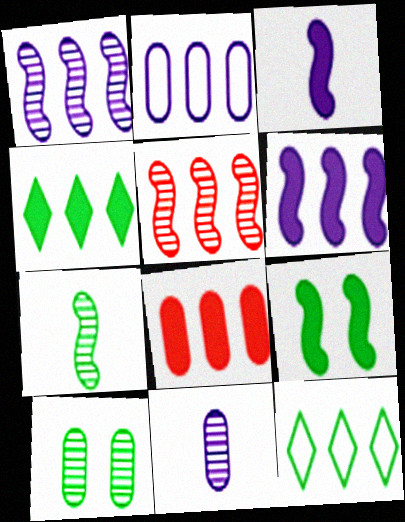[[1, 8, 12], 
[2, 4, 5], 
[4, 6, 8]]